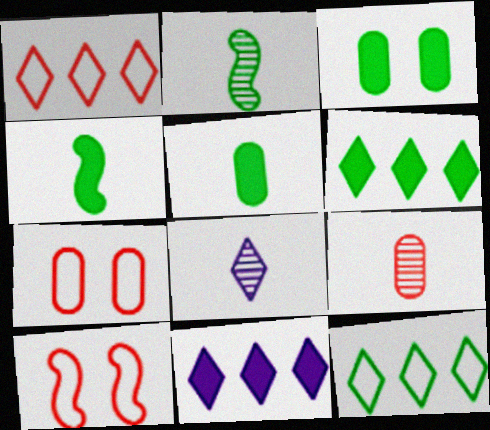[[2, 3, 12], 
[2, 7, 11], 
[2, 8, 9], 
[3, 4, 6]]